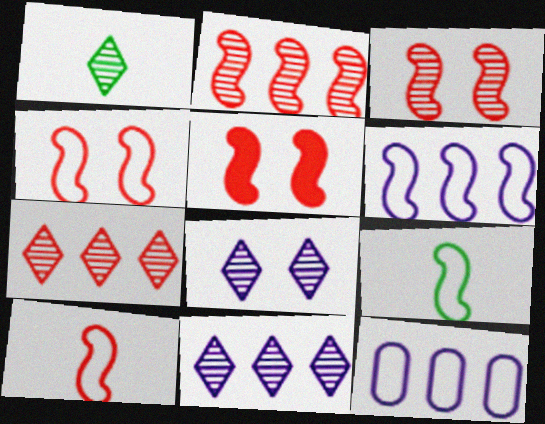[[1, 5, 12], 
[1, 7, 8], 
[2, 5, 10], 
[3, 4, 5], 
[4, 6, 9]]